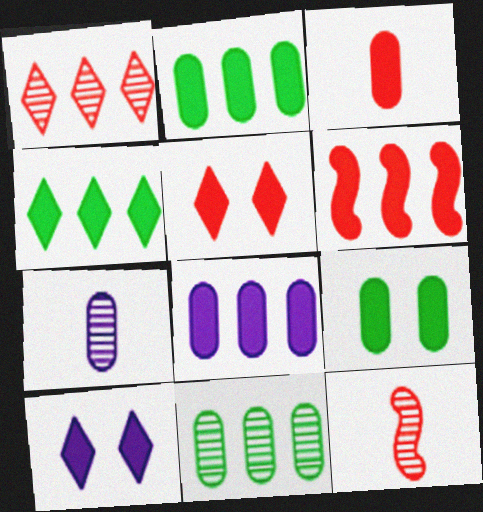[[3, 5, 6], 
[3, 8, 9], 
[4, 6, 8]]